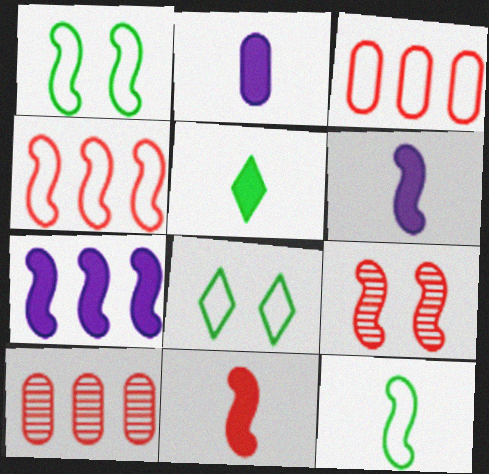[[2, 5, 11], 
[4, 9, 11], 
[6, 8, 10], 
[7, 9, 12]]